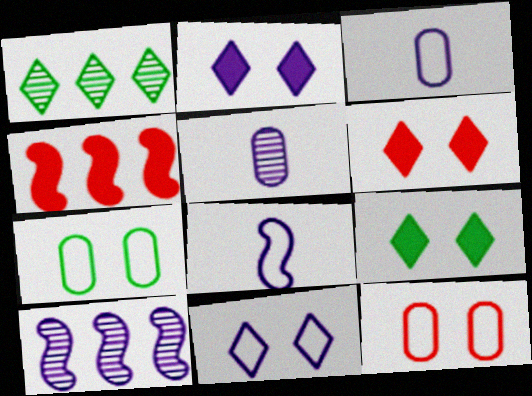[[2, 3, 10], 
[2, 6, 9]]